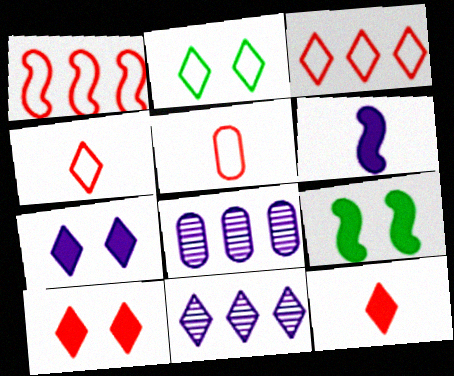[[2, 11, 12], 
[4, 8, 9], 
[5, 9, 11]]